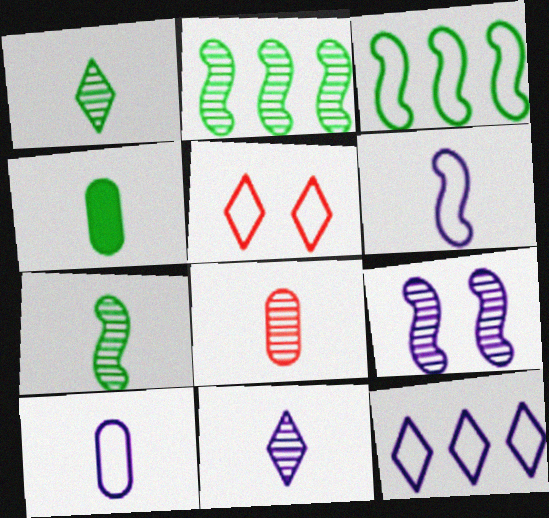[[3, 5, 10], 
[4, 8, 10], 
[7, 8, 11]]